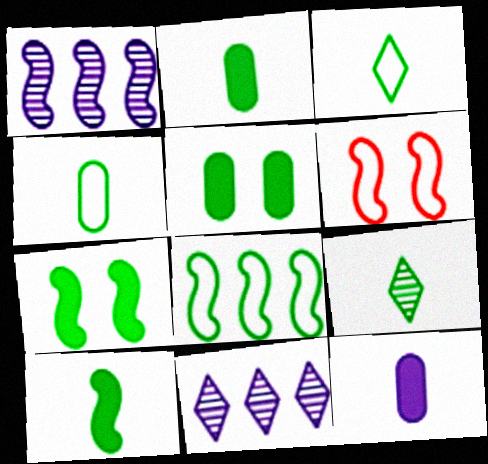[[1, 6, 10], 
[2, 6, 11], 
[4, 9, 10], 
[5, 8, 9]]